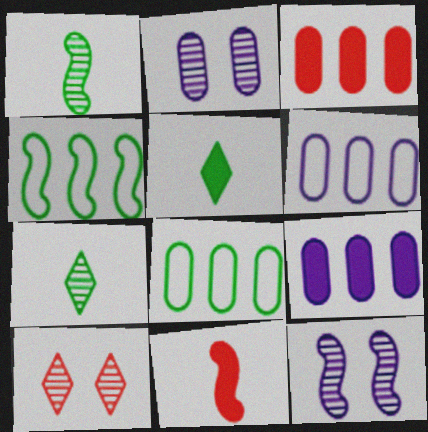[[4, 11, 12]]